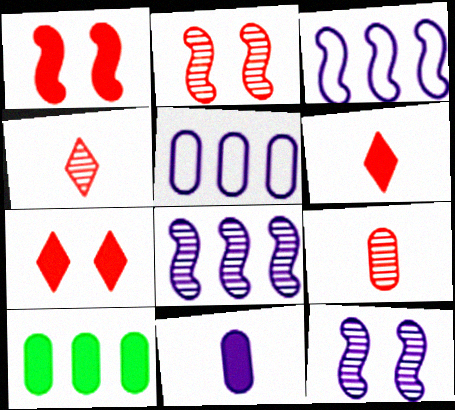[]